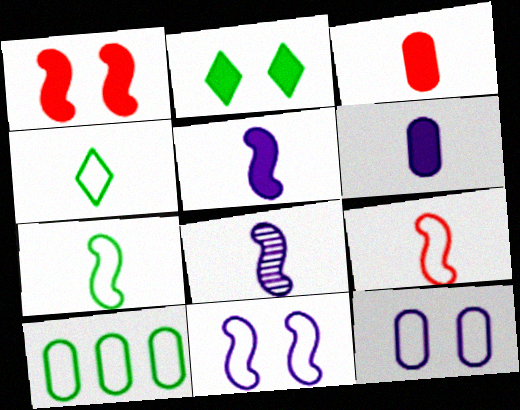[[3, 4, 8]]